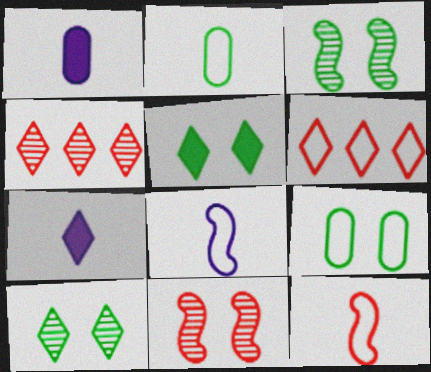[[1, 3, 6], 
[3, 5, 9], 
[6, 7, 10], 
[6, 8, 9]]